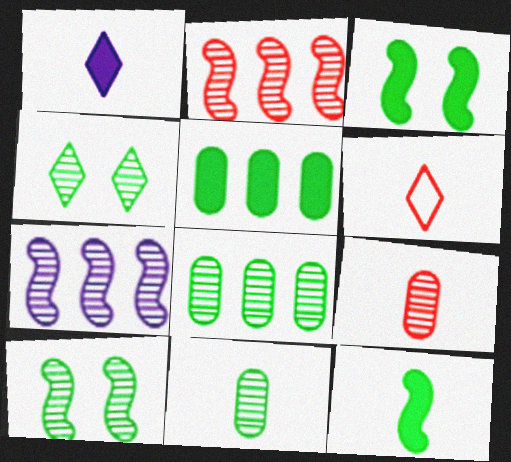[[4, 7, 9]]